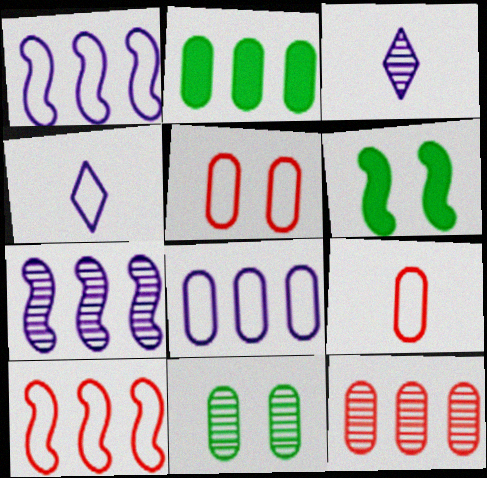[[2, 8, 12], 
[4, 6, 12]]